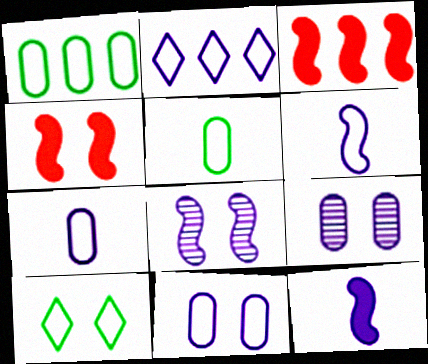[[2, 6, 11], 
[2, 9, 12], 
[4, 9, 10]]